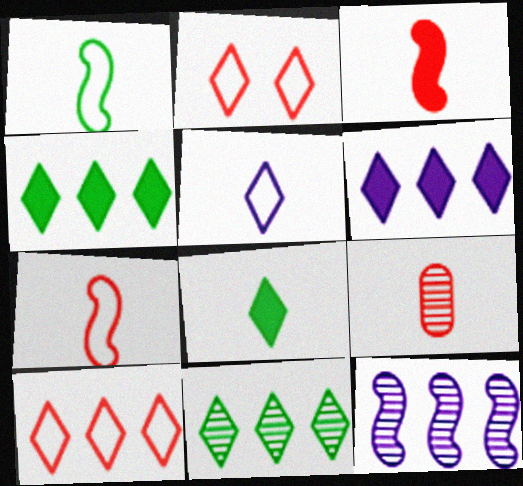[[6, 10, 11]]